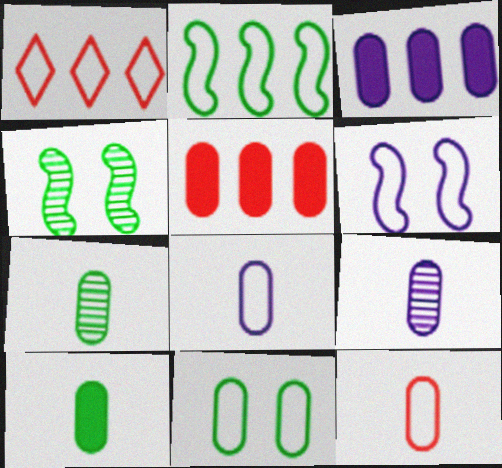[[5, 9, 11], 
[9, 10, 12]]